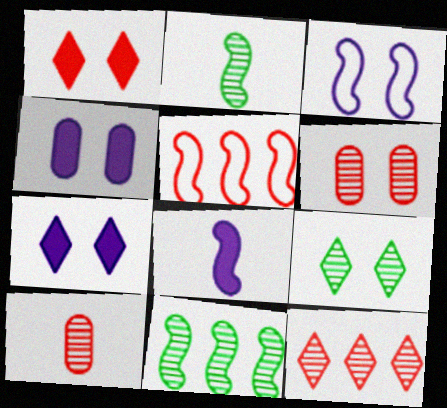[[1, 5, 10]]